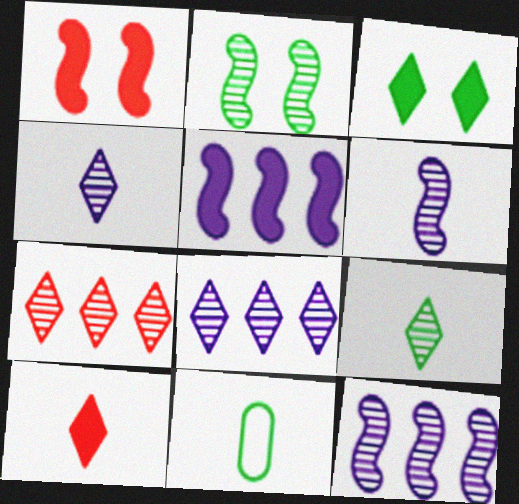[[1, 8, 11], 
[6, 10, 11]]